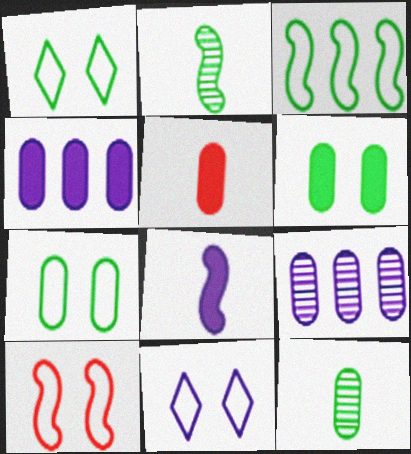[[4, 5, 6], 
[5, 7, 9], 
[7, 10, 11], 
[8, 9, 11]]